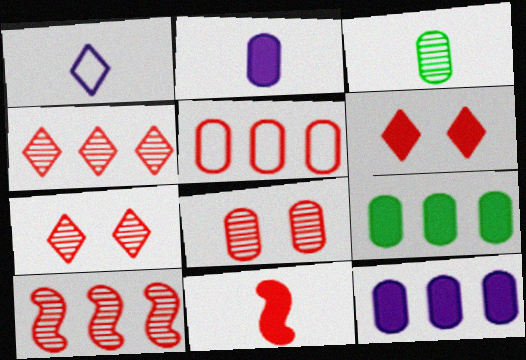[[1, 3, 11], 
[5, 7, 11]]